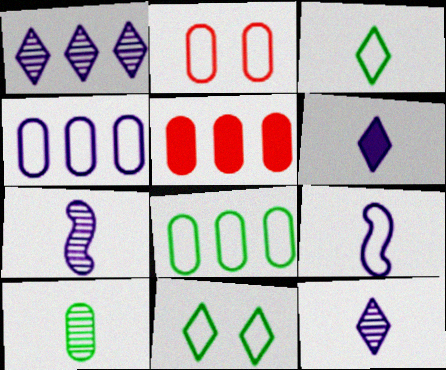[[5, 7, 11]]